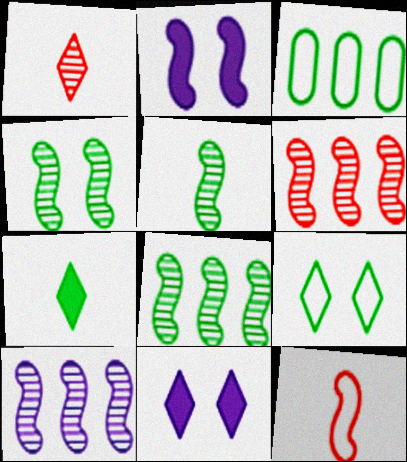[[1, 2, 3], 
[2, 8, 12], 
[3, 4, 7], 
[4, 5, 8], 
[6, 8, 10]]